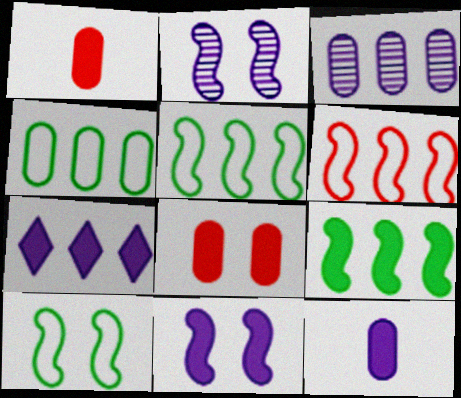[[7, 11, 12]]